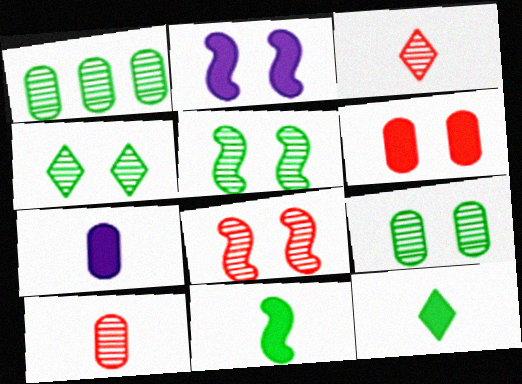[[4, 5, 9]]